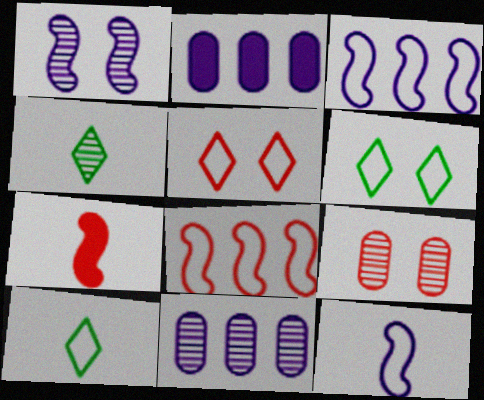[[6, 7, 11]]